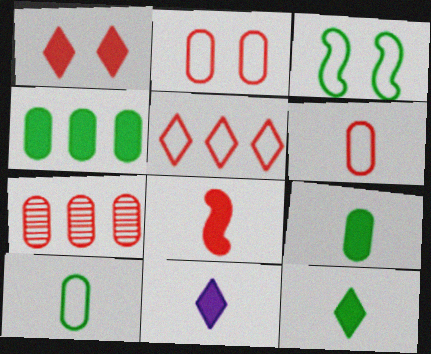[[3, 7, 11], 
[8, 9, 11]]